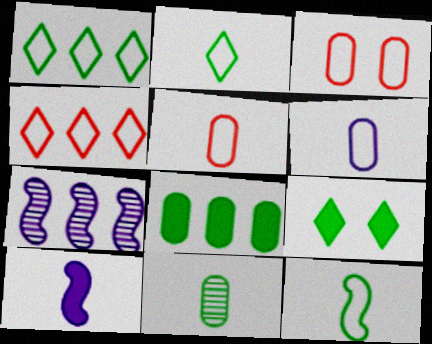[[4, 7, 8], 
[5, 7, 9]]